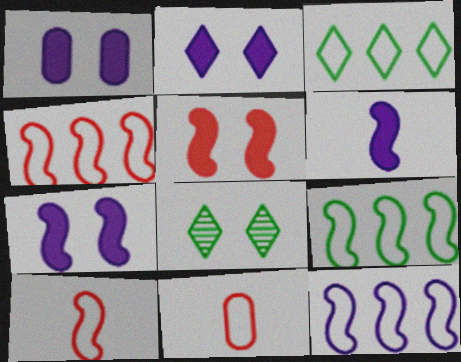[[1, 2, 7], 
[4, 9, 12]]